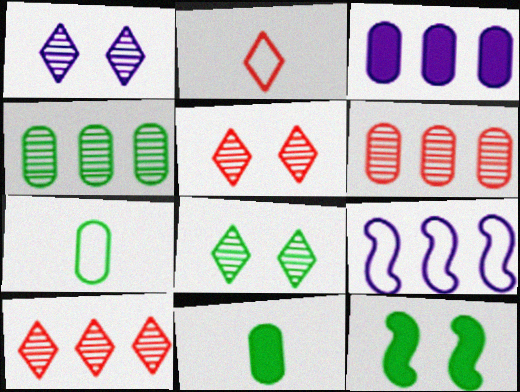[[1, 5, 8], 
[5, 9, 11]]